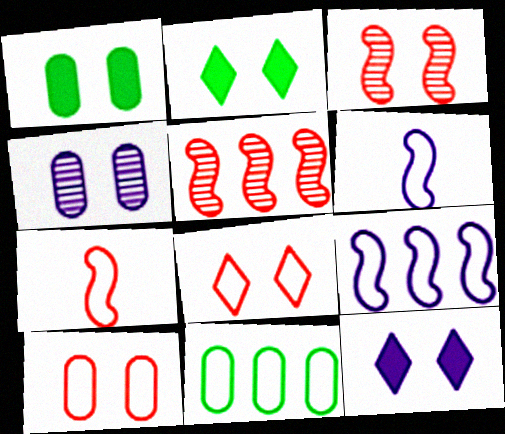[[1, 4, 10], 
[6, 8, 11]]